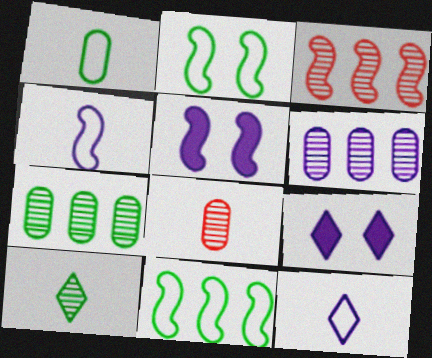[[1, 3, 9], 
[4, 6, 9], 
[5, 6, 12], 
[8, 9, 11]]